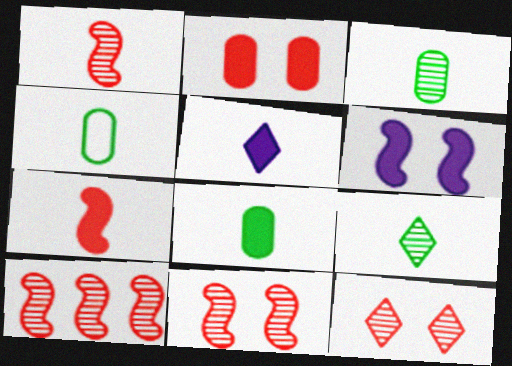[[1, 4, 5], 
[1, 10, 11], 
[3, 4, 8], 
[5, 7, 8]]